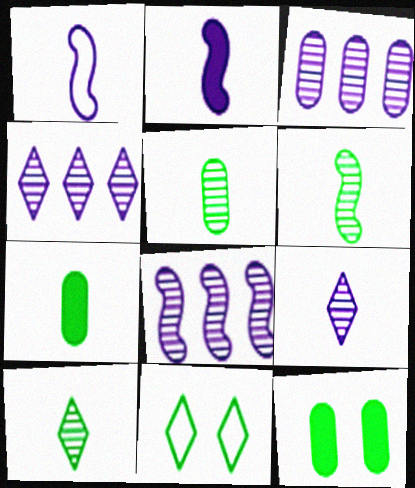[[3, 4, 8], 
[5, 6, 10]]